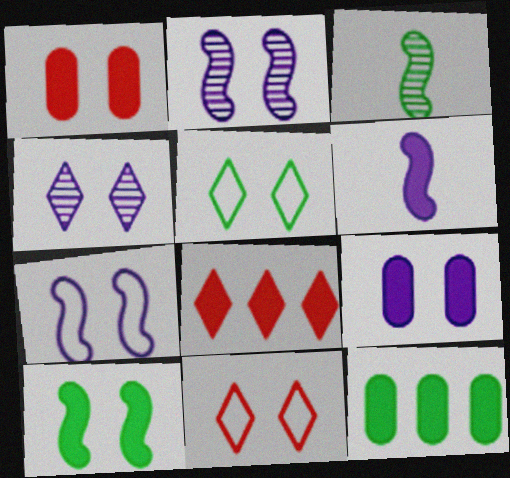[[1, 2, 5], 
[3, 5, 12], 
[4, 7, 9]]